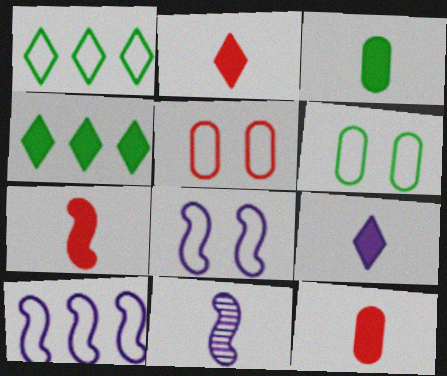[[2, 7, 12], 
[3, 7, 9], 
[4, 5, 11]]